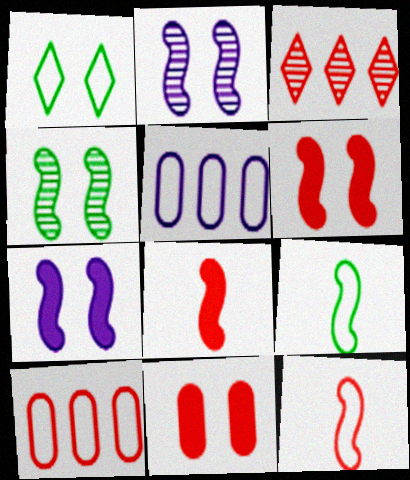[[1, 2, 11], 
[1, 5, 12], 
[3, 11, 12]]